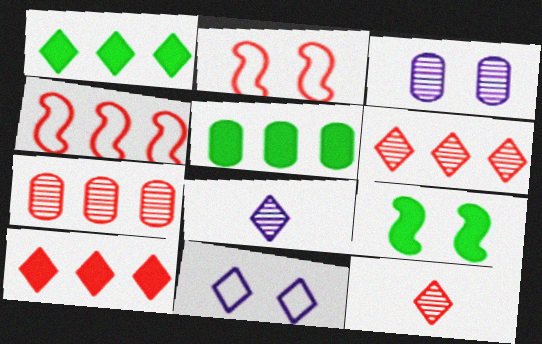[[1, 11, 12], 
[2, 5, 8], 
[4, 7, 10]]